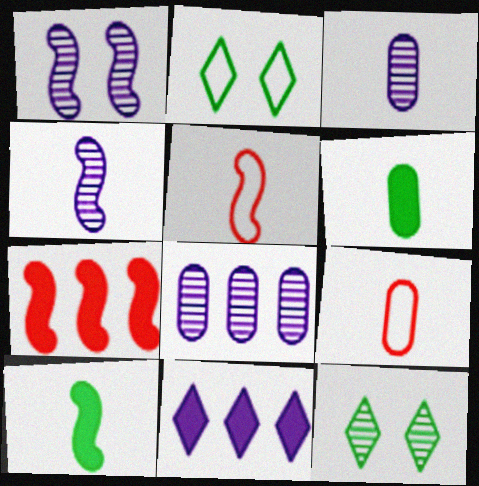[[2, 3, 7], 
[3, 6, 9], 
[4, 5, 10]]